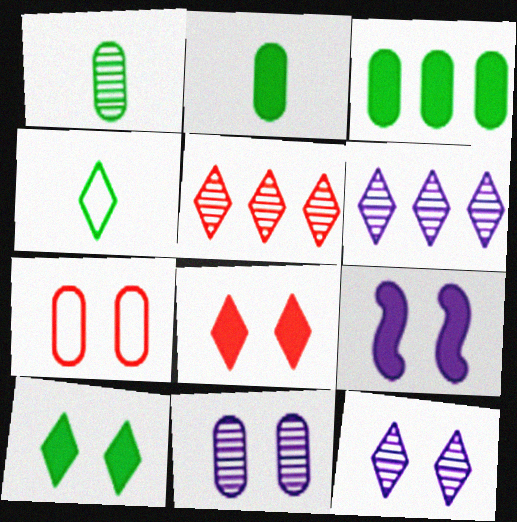[[4, 6, 8]]